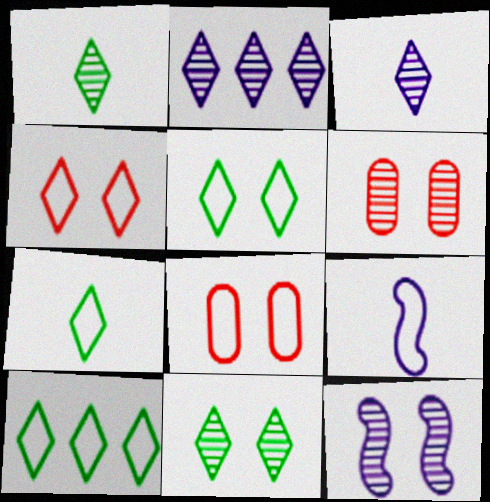[[5, 7, 10], 
[6, 11, 12], 
[8, 9, 10]]